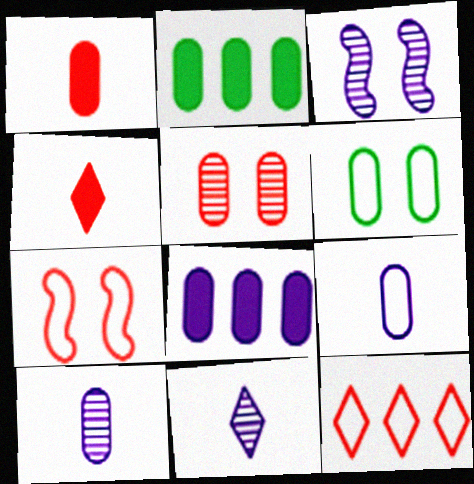[[2, 5, 9], 
[2, 7, 11]]